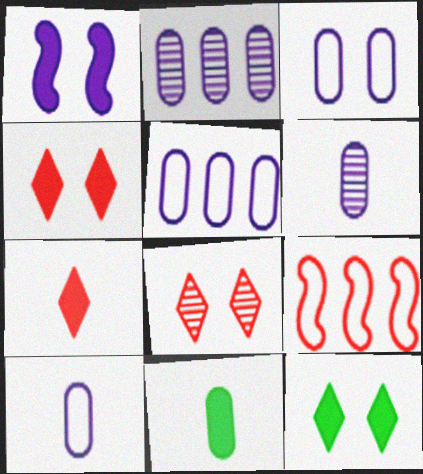[[3, 5, 10], 
[6, 9, 12]]